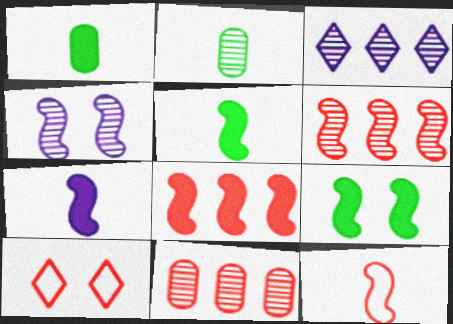[[7, 8, 9]]